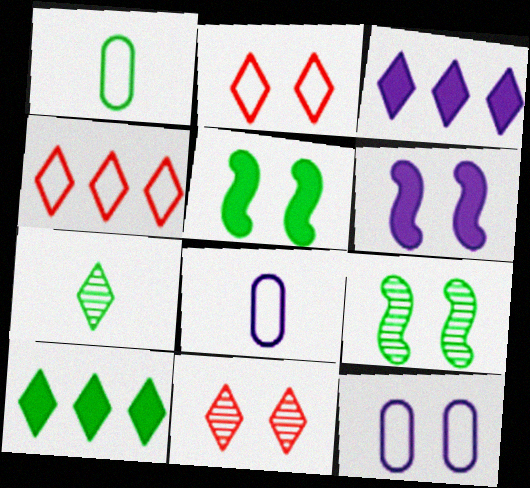[[1, 9, 10], 
[2, 3, 7], 
[5, 11, 12]]